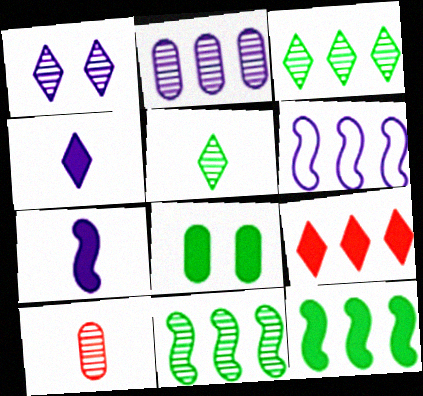[[1, 10, 11], 
[7, 8, 9]]